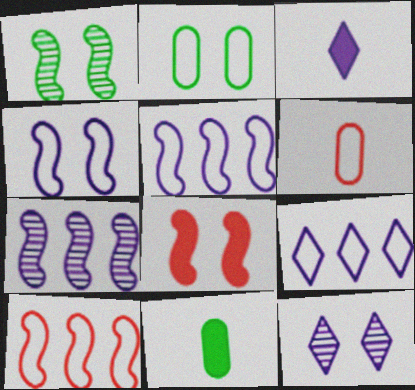[[1, 4, 8], 
[2, 8, 12], 
[3, 9, 12], 
[10, 11, 12]]